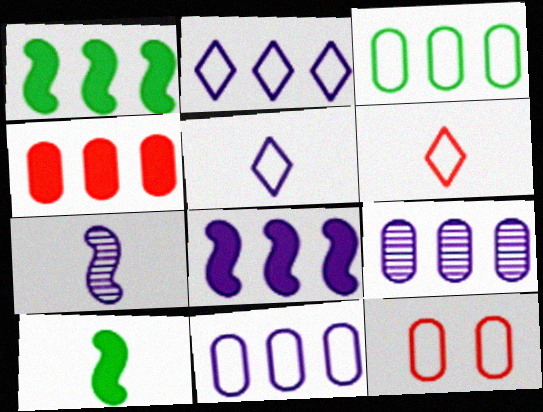[[2, 8, 9], 
[3, 4, 9]]